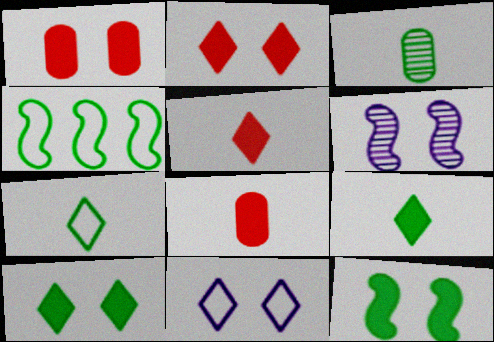[[3, 4, 10]]